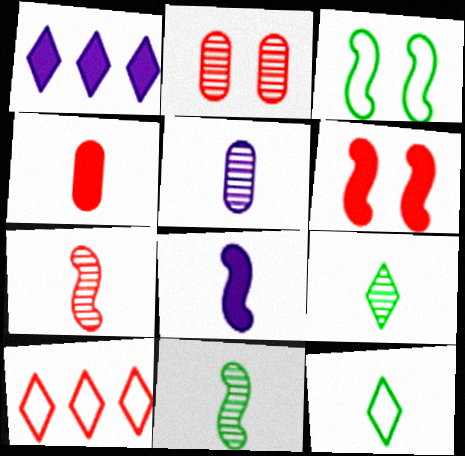[[5, 7, 9]]